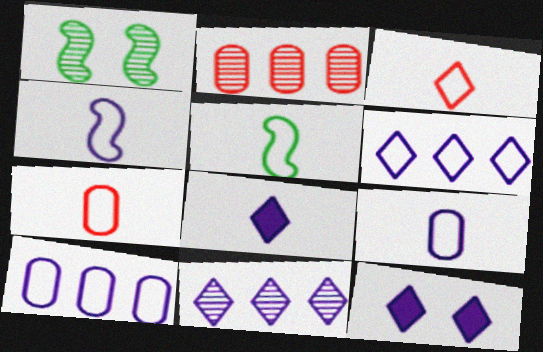[[2, 5, 12], 
[3, 5, 9]]